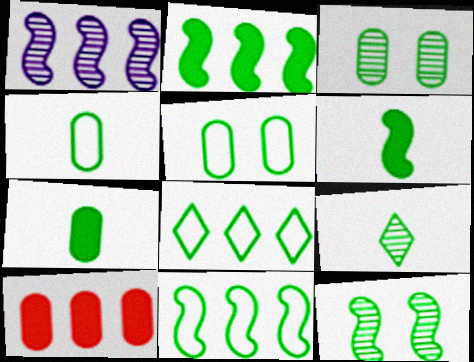[[1, 8, 10], 
[2, 5, 9], 
[3, 6, 8], 
[4, 6, 9], 
[6, 11, 12], 
[7, 8, 12]]